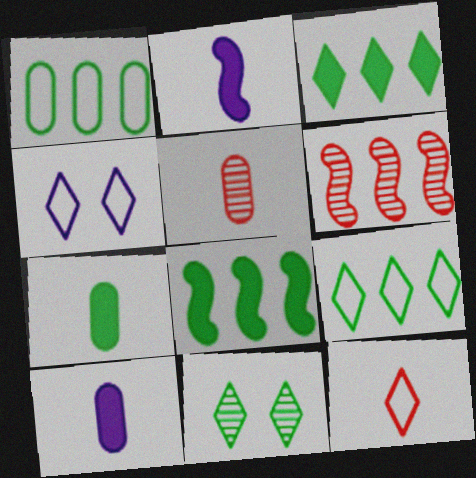[[4, 5, 8], 
[4, 6, 7], 
[4, 9, 12]]